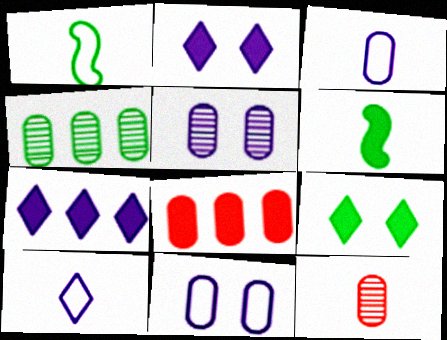[[1, 4, 9], 
[2, 6, 8], 
[4, 5, 12], 
[6, 10, 12]]